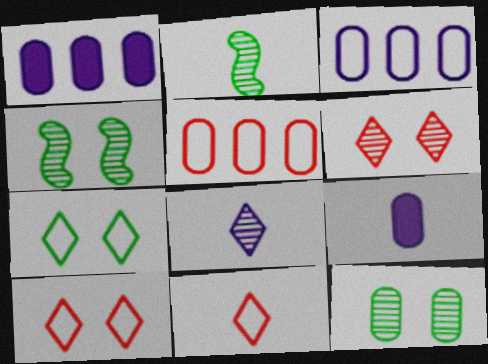[[1, 2, 10], 
[1, 4, 11], 
[2, 9, 11], 
[5, 9, 12]]